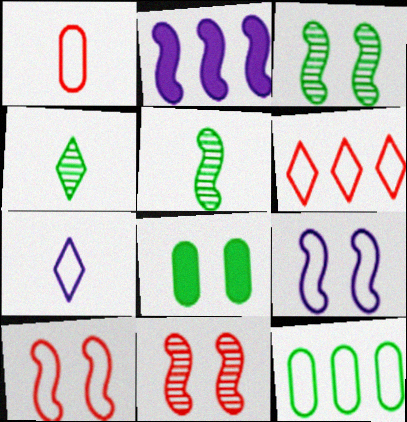[[1, 6, 10], 
[2, 5, 10], 
[7, 10, 12]]